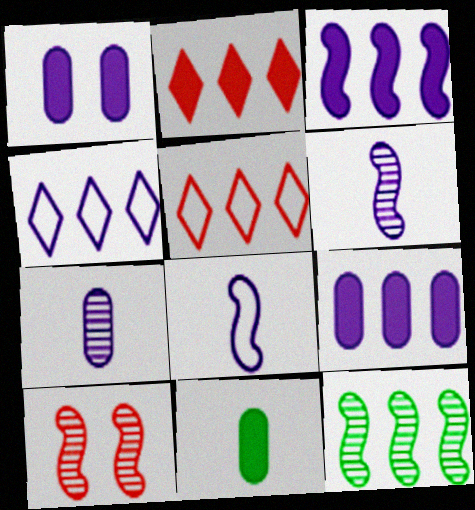[[1, 4, 6], 
[4, 10, 11], 
[5, 9, 12], 
[6, 10, 12]]